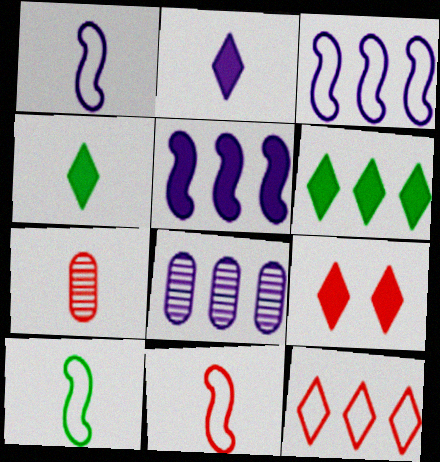[[1, 4, 7], 
[1, 10, 11], 
[2, 6, 9], 
[2, 7, 10], 
[8, 9, 10]]